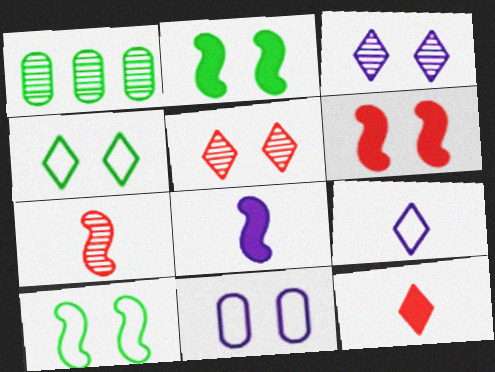[[1, 3, 7], 
[1, 6, 9], 
[2, 5, 11]]